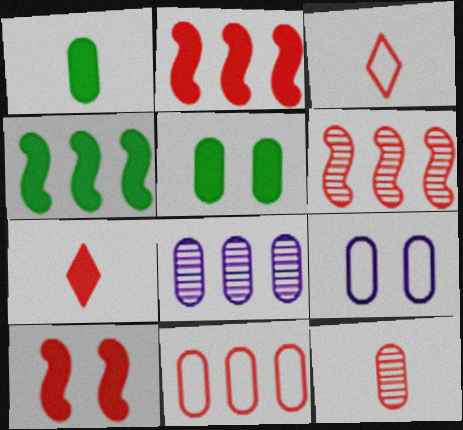[]